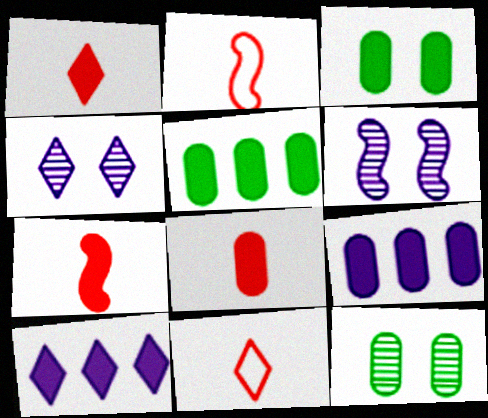[[1, 7, 8], 
[2, 4, 5], 
[2, 10, 12], 
[3, 7, 10], 
[3, 8, 9], 
[5, 6, 11]]